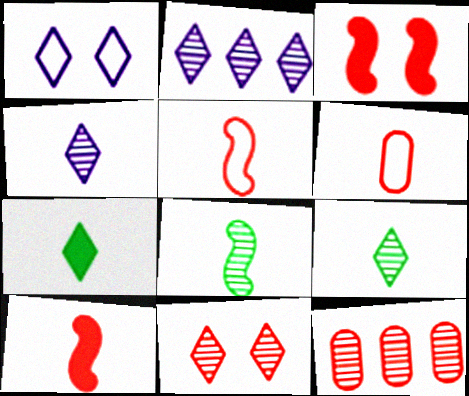[[2, 9, 11]]